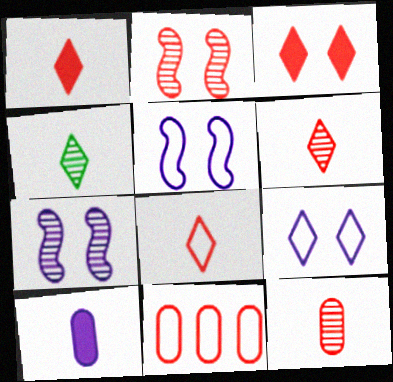[[1, 2, 11], 
[1, 6, 8]]